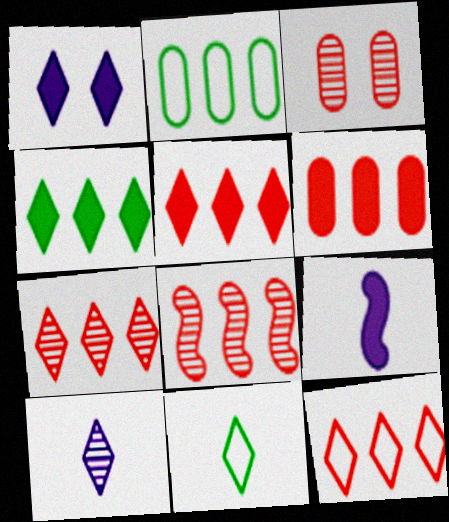[[1, 7, 11], 
[5, 7, 12], 
[6, 8, 12]]